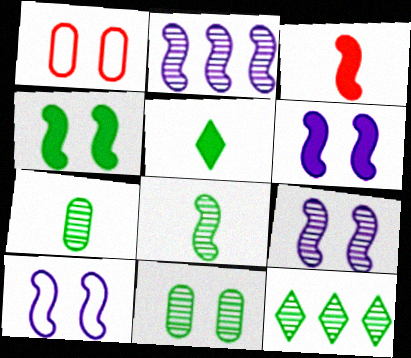[[1, 2, 5], 
[6, 9, 10], 
[8, 11, 12]]